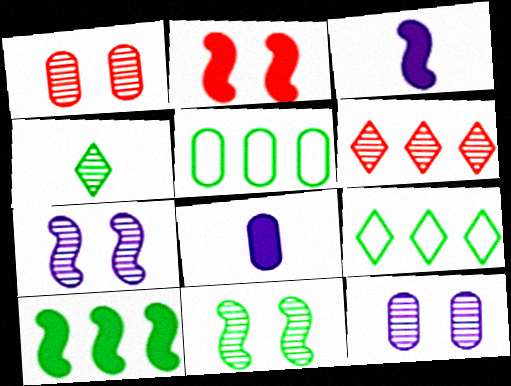[[1, 3, 9], 
[1, 5, 8], 
[2, 3, 10]]